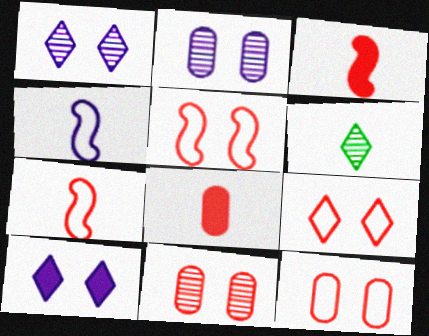[[4, 6, 8], 
[5, 9, 12]]